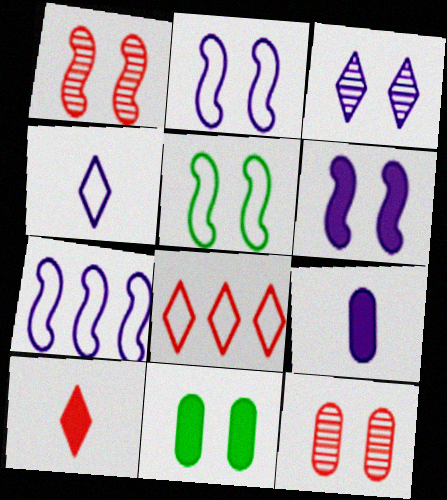[[1, 5, 6], 
[3, 7, 9]]